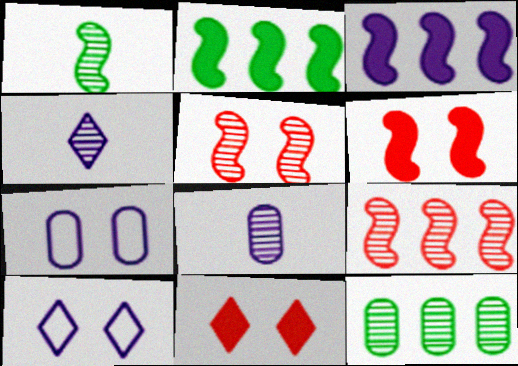[[3, 4, 7], 
[3, 8, 10], 
[4, 5, 12]]